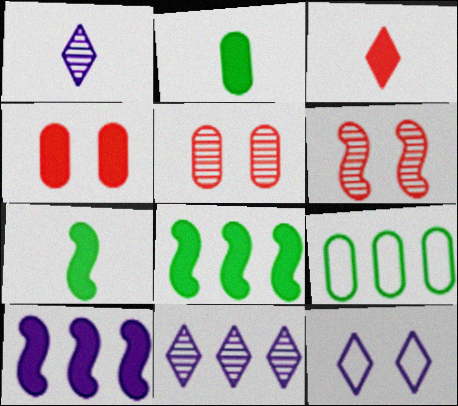[]